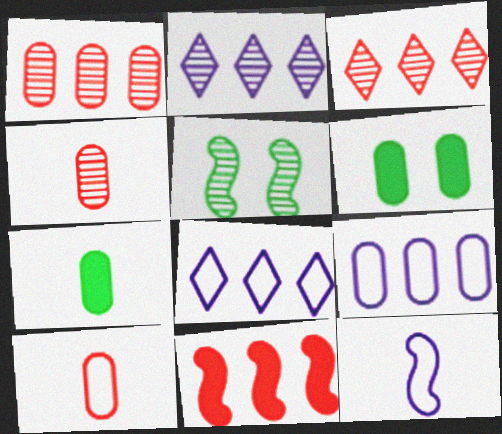[[2, 4, 5], 
[3, 6, 12], 
[4, 6, 9], 
[5, 11, 12]]